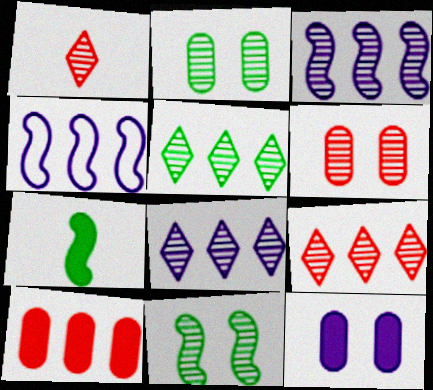[[1, 2, 3], 
[4, 5, 10], 
[5, 8, 9]]